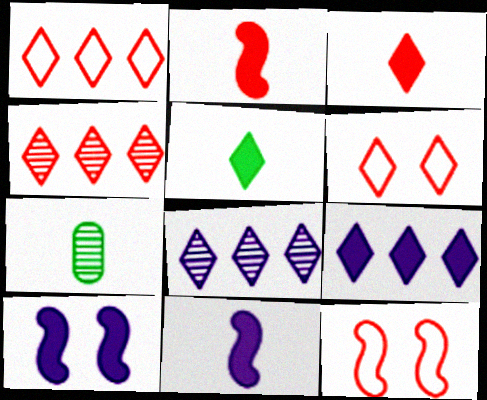[[1, 7, 10], 
[3, 4, 6], 
[5, 6, 8], 
[7, 9, 12]]